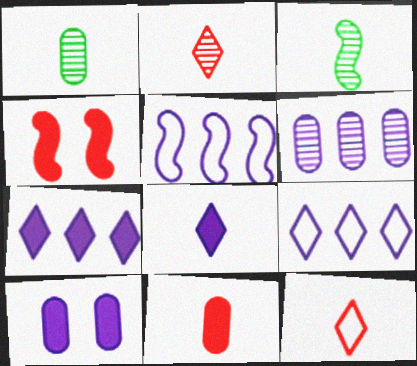[[1, 4, 9], 
[3, 4, 5], 
[5, 6, 7]]